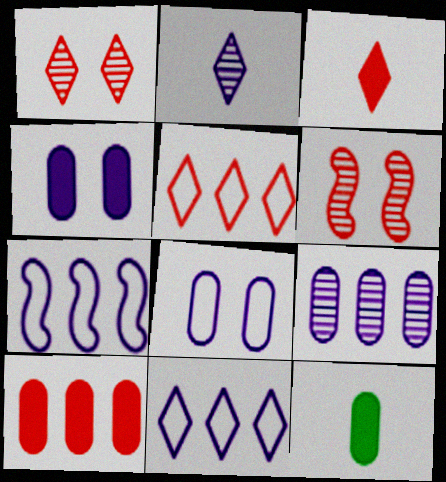[[1, 3, 5], 
[1, 7, 12], 
[2, 4, 7], 
[4, 10, 12], 
[6, 11, 12]]